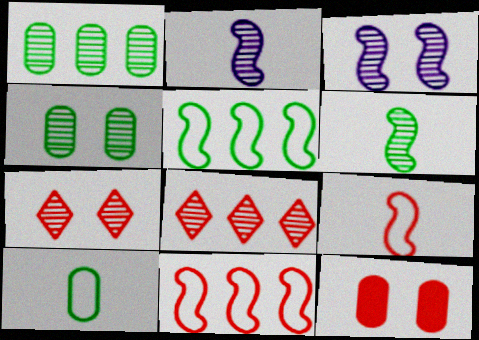[[1, 2, 7], 
[2, 4, 8], 
[3, 4, 7], 
[8, 9, 12]]